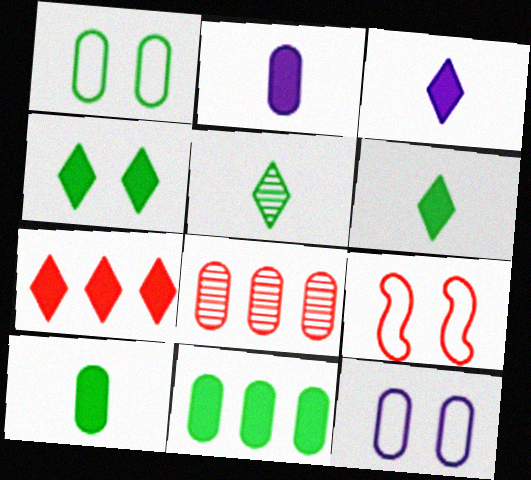[[1, 2, 8], 
[3, 4, 7], 
[8, 10, 12]]